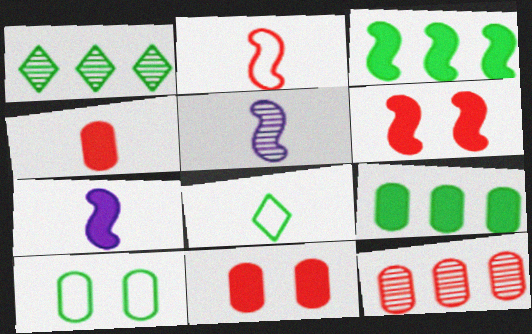[[3, 6, 7], 
[4, 5, 8]]